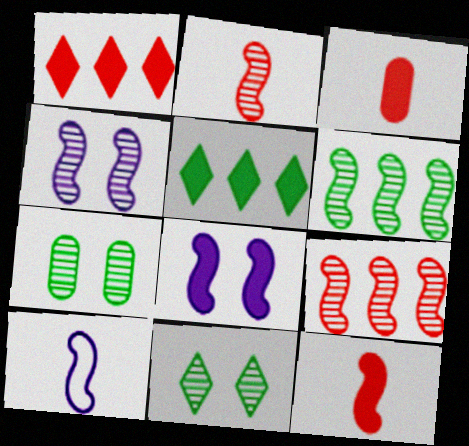[[1, 7, 10], 
[2, 4, 6], 
[3, 5, 8]]